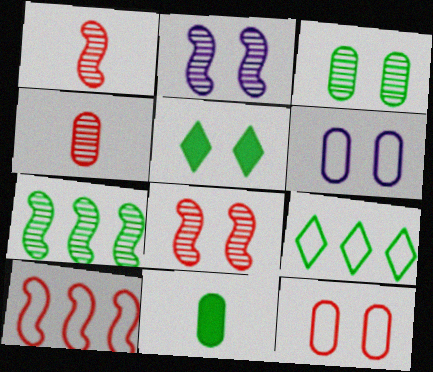[[1, 2, 7], 
[2, 5, 12], 
[5, 6, 8]]